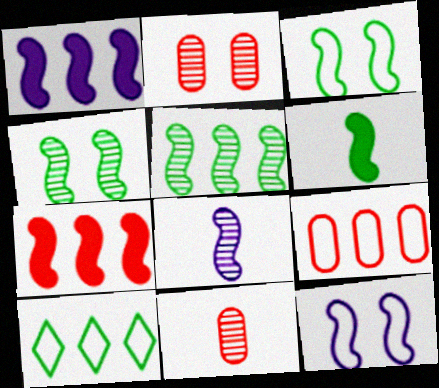[[1, 8, 12], 
[3, 5, 6], 
[3, 7, 8]]